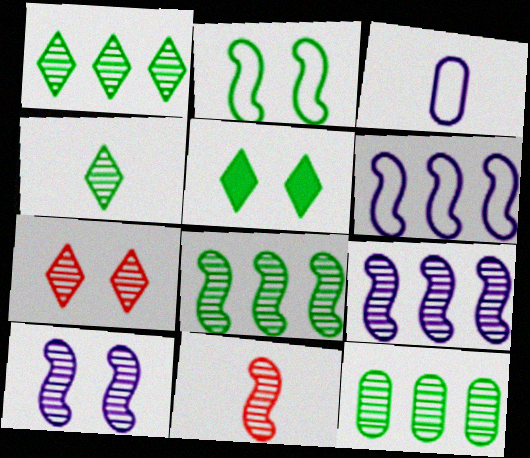[[1, 8, 12], 
[8, 10, 11]]